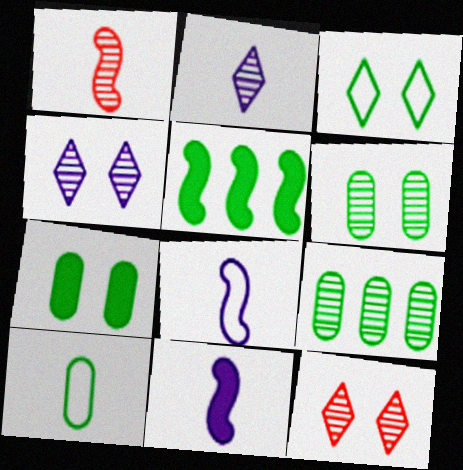[[1, 4, 9], 
[7, 9, 10]]